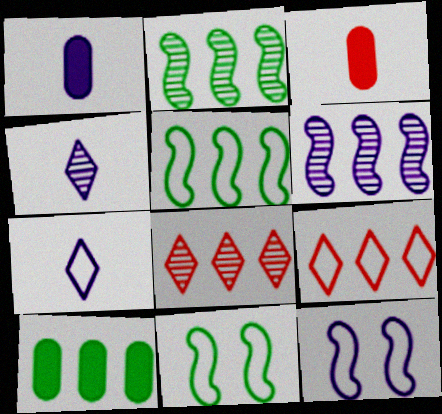[[1, 8, 11], 
[6, 9, 10]]